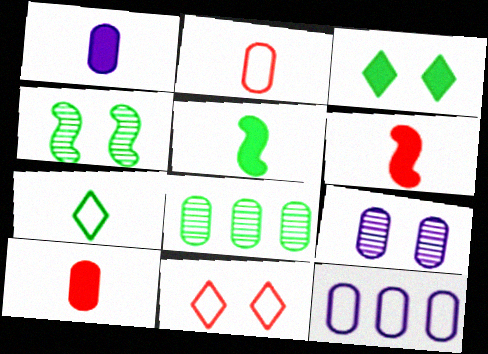[[1, 9, 12]]